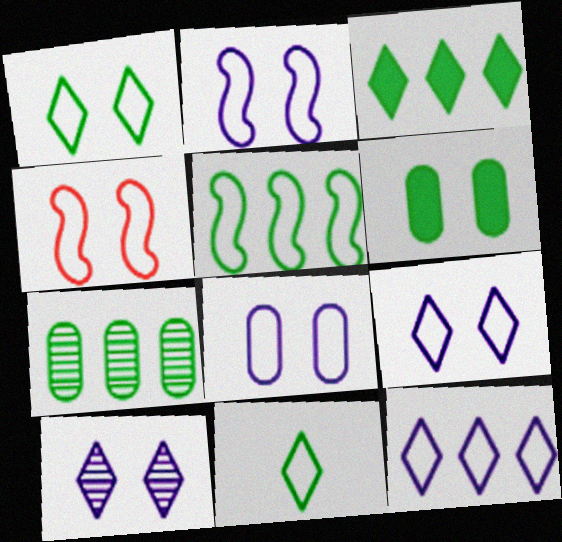[[1, 4, 8], 
[2, 8, 9], 
[3, 5, 7], 
[4, 6, 10]]